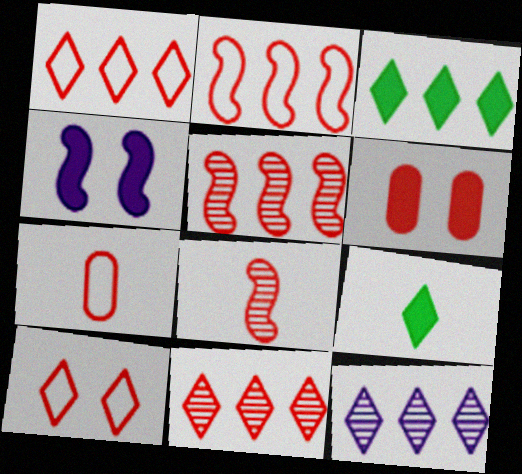[[1, 3, 12], 
[1, 6, 8], 
[2, 7, 10], 
[9, 10, 12]]